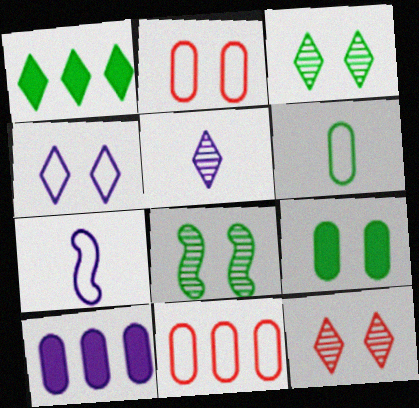[[1, 6, 8]]